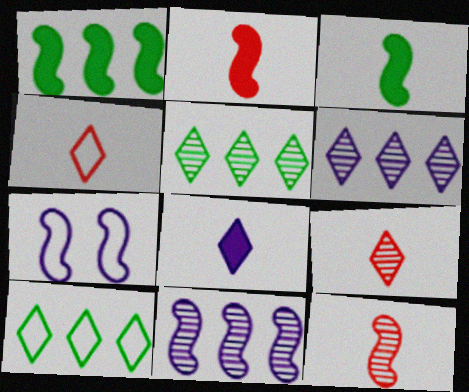[[1, 7, 12]]